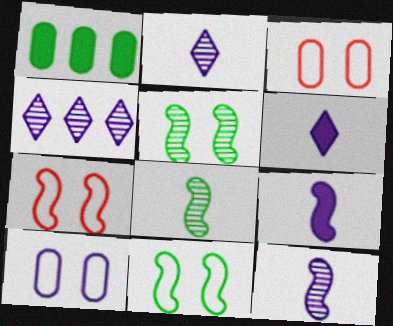[[1, 2, 7], 
[4, 9, 10]]